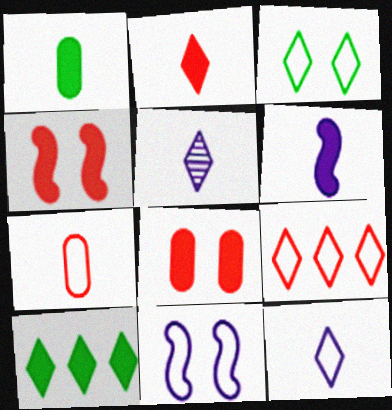[[1, 2, 6], 
[3, 9, 12], 
[6, 8, 10]]